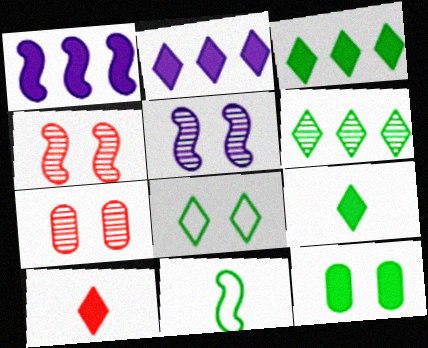[[1, 4, 11], 
[1, 10, 12], 
[2, 7, 11], 
[6, 8, 9], 
[6, 11, 12]]